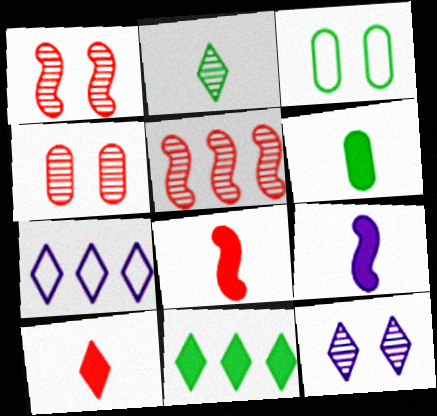[[1, 6, 7], 
[6, 9, 10]]